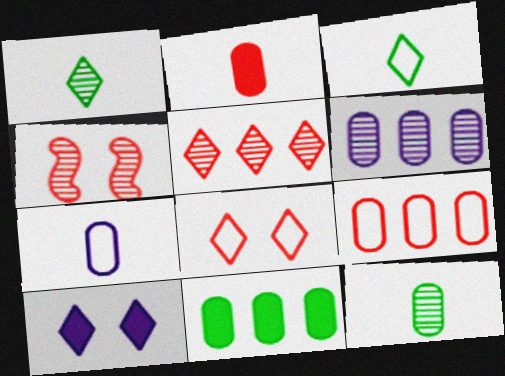[[1, 4, 6], 
[2, 7, 12], 
[3, 5, 10], 
[6, 9, 11]]